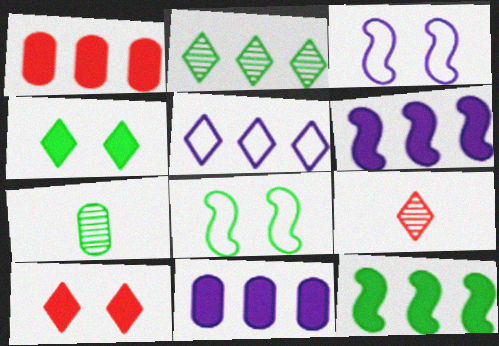[[4, 5, 9], 
[8, 9, 11]]